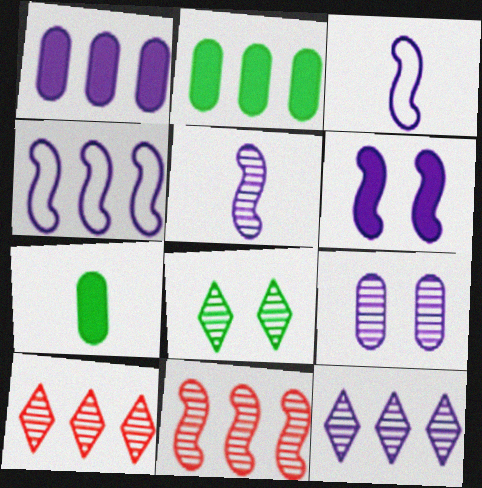[[1, 4, 12], 
[2, 4, 10], 
[4, 5, 6], 
[5, 9, 12]]